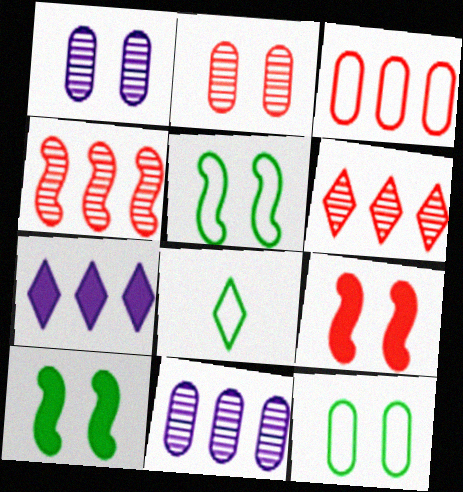[[8, 9, 11]]